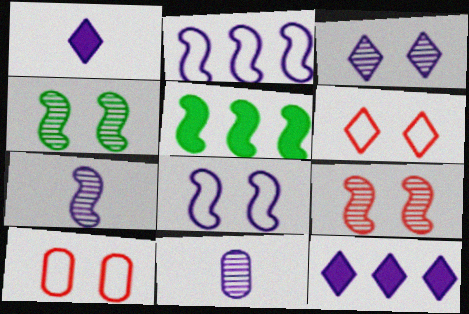[[5, 6, 11], 
[8, 11, 12]]